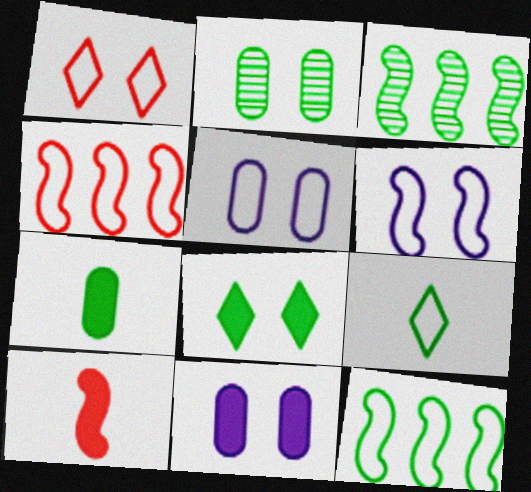[[3, 6, 10], 
[4, 5, 9]]